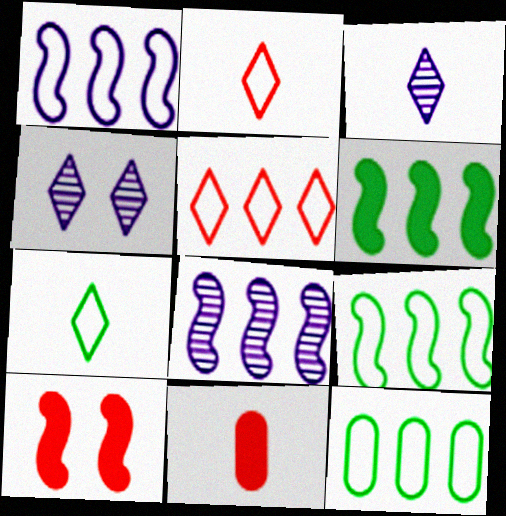[[1, 5, 12], 
[3, 10, 12], 
[4, 9, 11]]